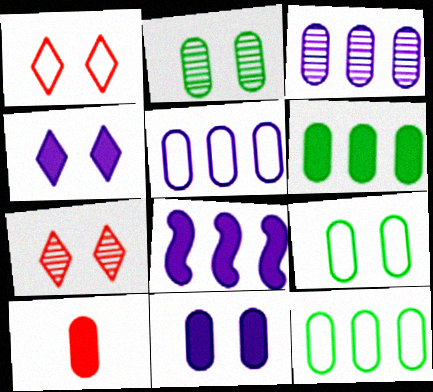[[2, 5, 10], 
[3, 9, 10], 
[6, 10, 11]]